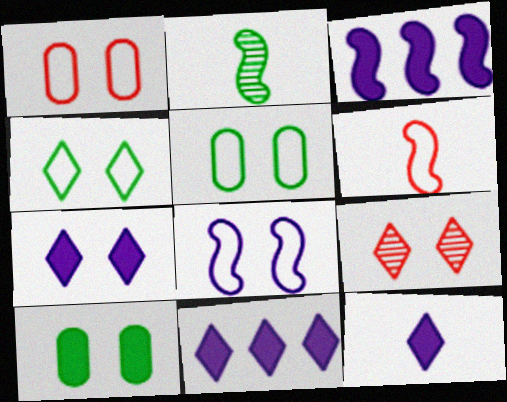[[1, 2, 11], 
[1, 4, 8], 
[4, 7, 9], 
[7, 11, 12], 
[8, 9, 10]]